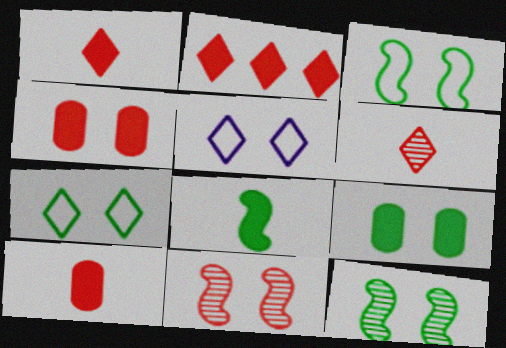[[4, 5, 12], 
[5, 9, 11], 
[7, 9, 12]]